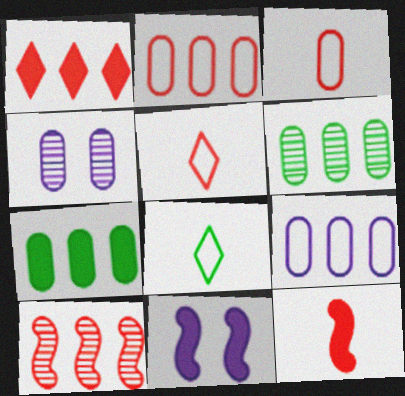[[1, 2, 10], 
[3, 4, 7], 
[5, 6, 11]]